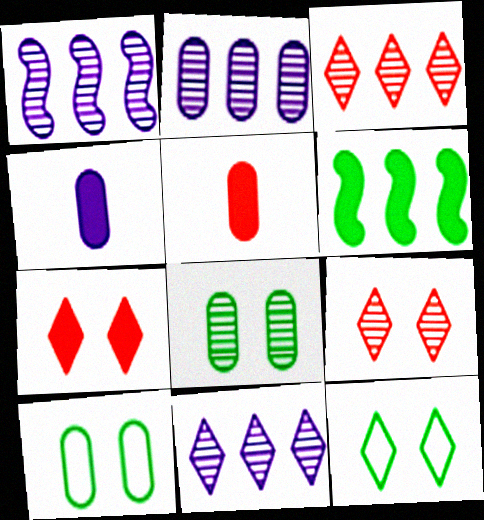[[1, 2, 11], 
[1, 5, 12], 
[2, 5, 10], 
[4, 6, 7]]